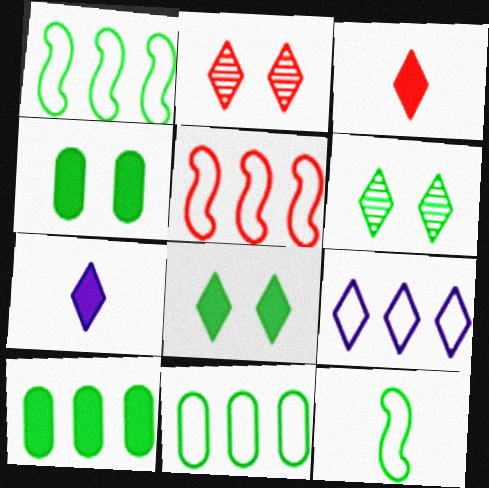[[3, 6, 9], 
[5, 9, 11], 
[6, 10, 12]]